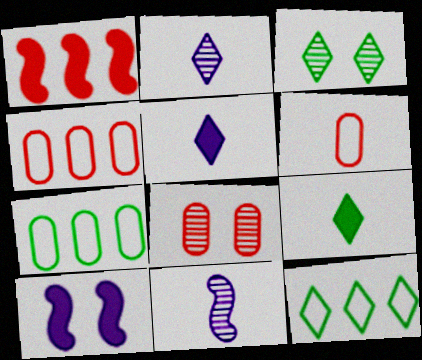[[3, 9, 12], 
[6, 9, 11]]